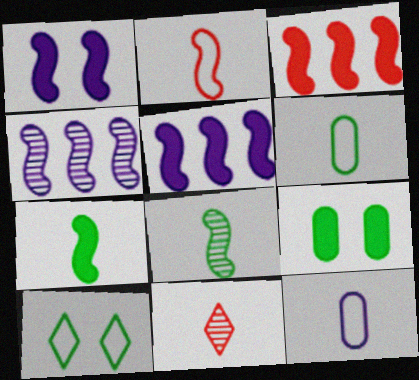[[1, 3, 7], 
[7, 11, 12]]